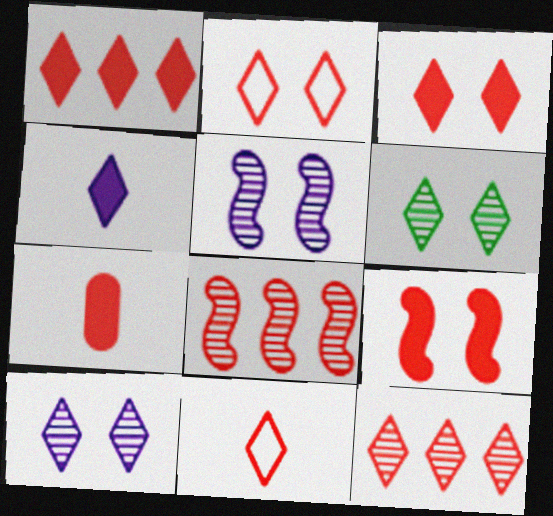[[1, 7, 9], 
[2, 7, 8], 
[3, 11, 12]]